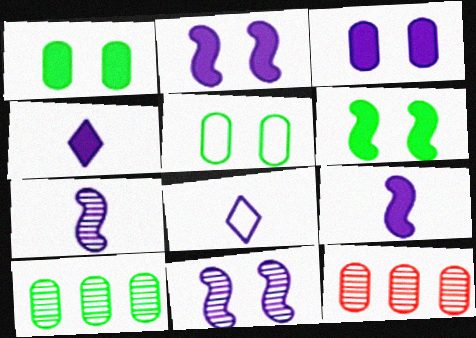[[6, 8, 12]]